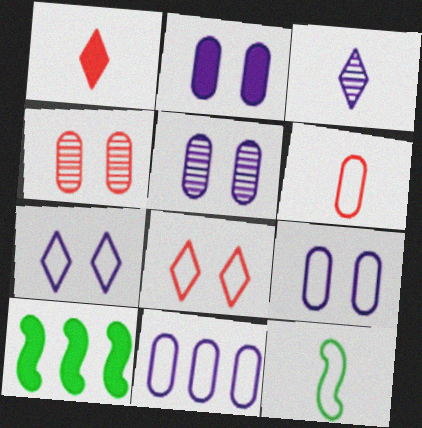[[1, 2, 10], 
[2, 5, 9], 
[8, 11, 12]]